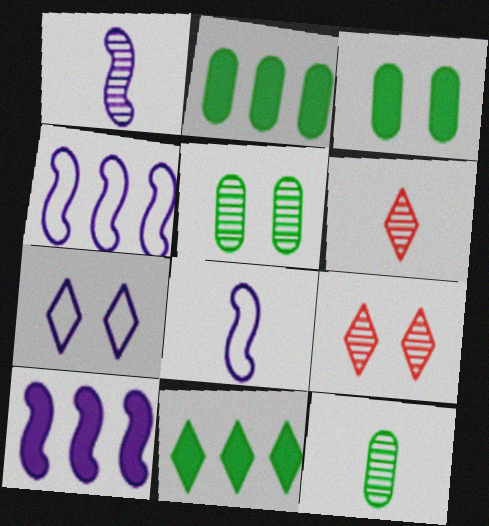[[1, 6, 12], 
[2, 8, 9], 
[3, 4, 6], 
[6, 7, 11]]